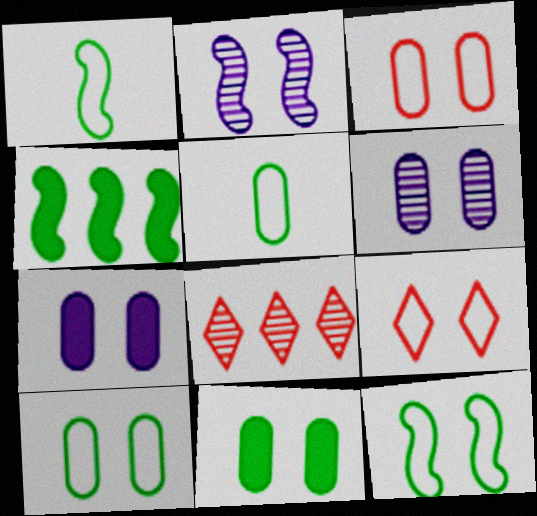[[1, 7, 8], 
[2, 9, 11], 
[3, 6, 11]]